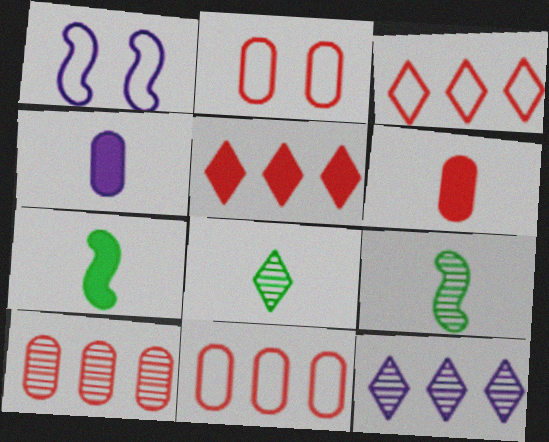[[1, 4, 12], 
[2, 6, 10], 
[2, 7, 12]]